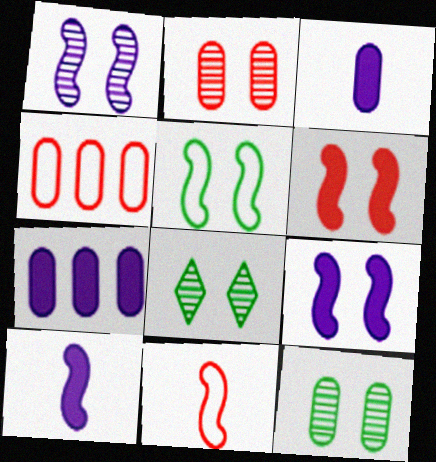[[1, 2, 8], 
[1, 5, 6], 
[3, 4, 12], 
[4, 8, 10], 
[7, 8, 11]]